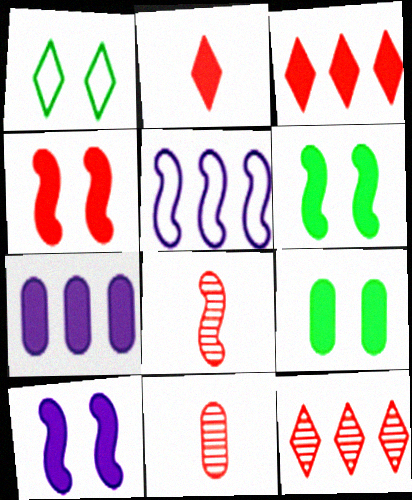[[1, 7, 8], 
[2, 6, 7], 
[4, 6, 10], 
[5, 6, 8]]